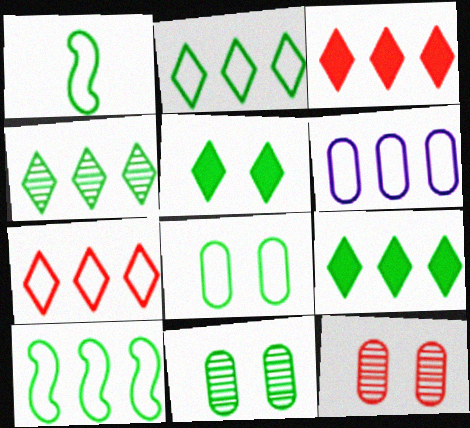[[1, 2, 8], 
[1, 9, 11], 
[2, 4, 9], 
[6, 7, 10]]